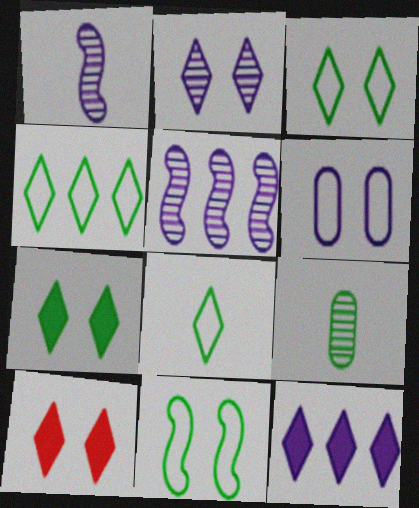[[1, 6, 12], 
[2, 3, 10], 
[3, 4, 8]]